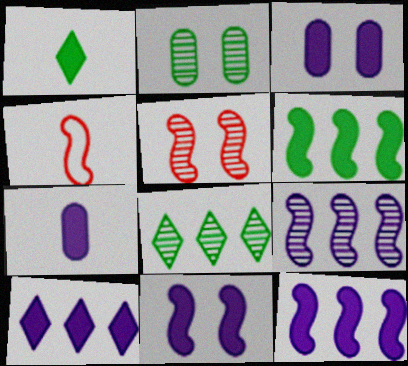[[2, 4, 10], 
[3, 4, 8], 
[7, 10, 11]]